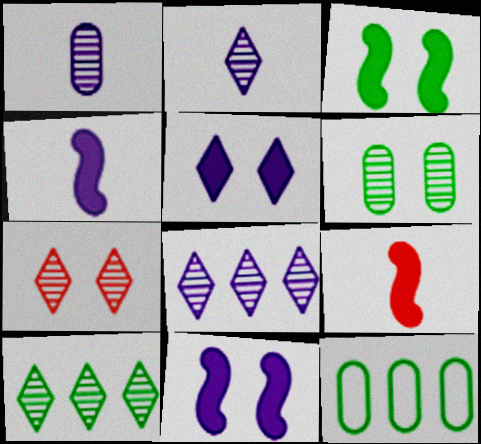[[2, 7, 10], 
[4, 7, 12]]